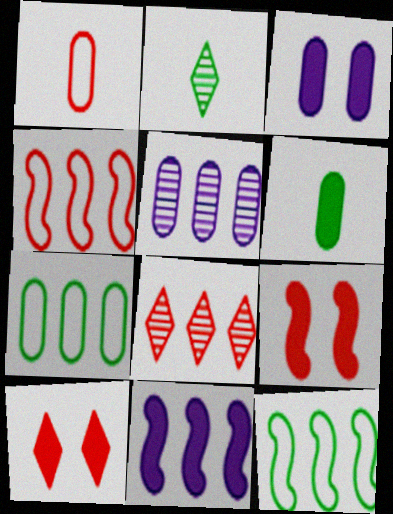[[1, 8, 9], 
[2, 3, 4], 
[6, 10, 11], 
[7, 8, 11]]